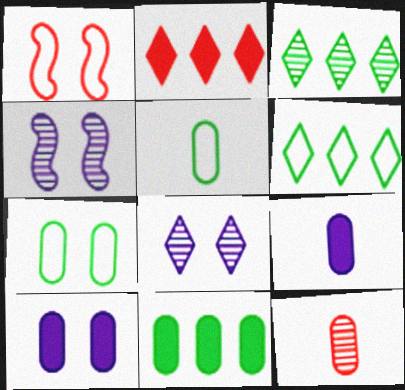[[1, 2, 12], 
[1, 3, 9], 
[2, 4, 5], 
[3, 4, 12], 
[5, 9, 12]]